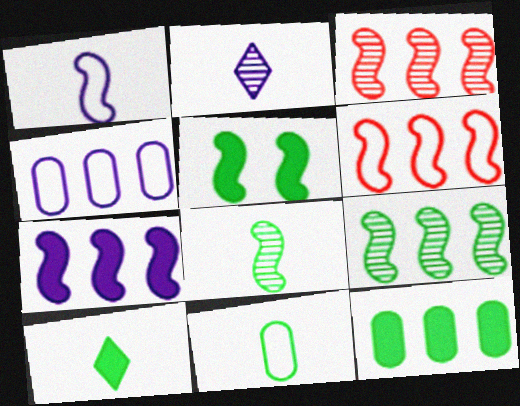[[1, 3, 5], 
[5, 10, 12], 
[6, 7, 9], 
[8, 10, 11]]